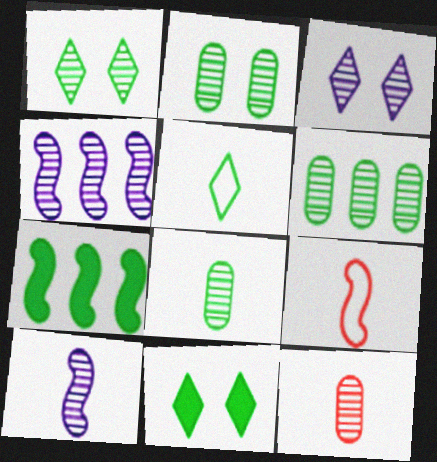[[1, 4, 12], 
[2, 5, 7], 
[2, 6, 8]]